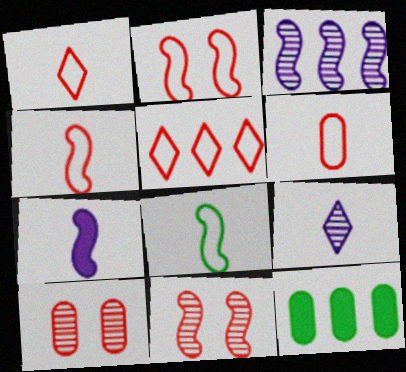[[1, 4, 6], 
[2, 5, 6], 
[2, 9, 12], 
[3, 5, 12]]